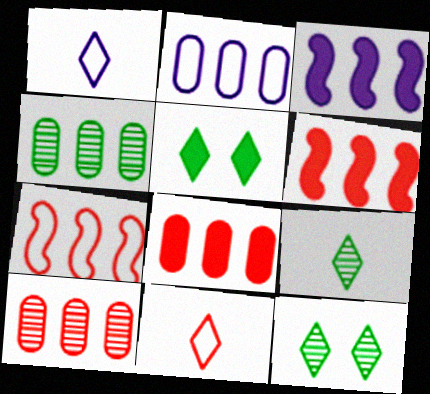[[2, 4, 8]]